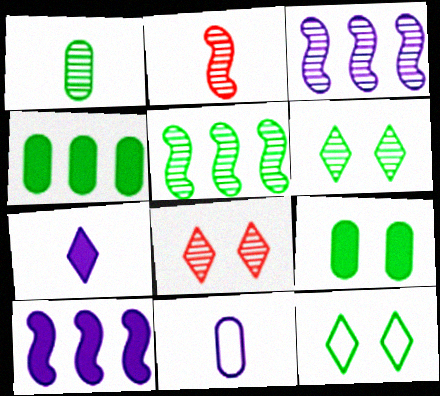[[1, 3, 8], 
[1, 5, 6]]